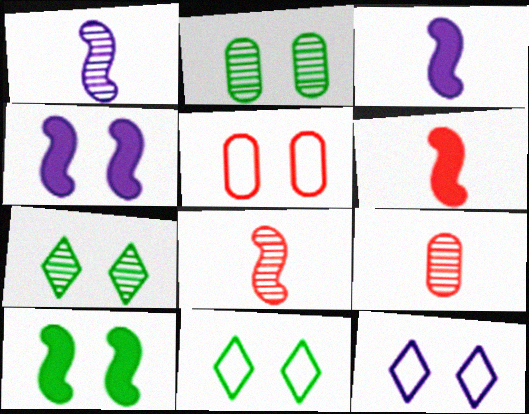[[2, 10, 11], 
[4, 5, 7]]